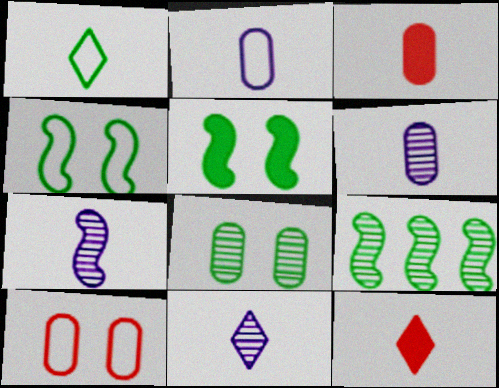[[1, 3, 7], 
[1, 11, 12], 
[6, 7, 11]]